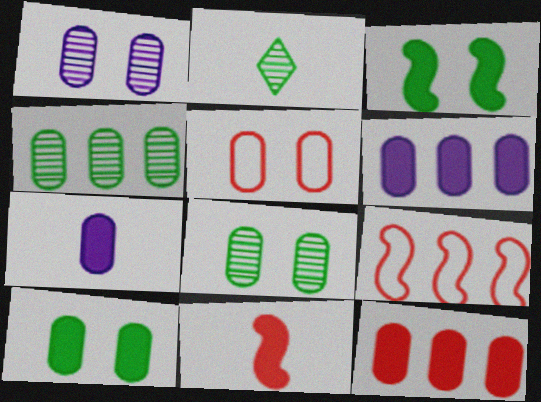[[1, 5, 10], 
[4, 5, 7], 
[7, 10, 12]]